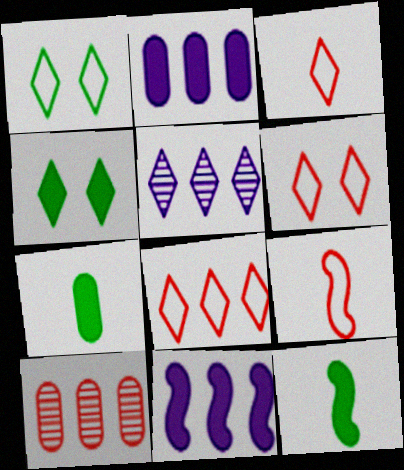[[3, 4, 5], 
[3, 6, 8]]